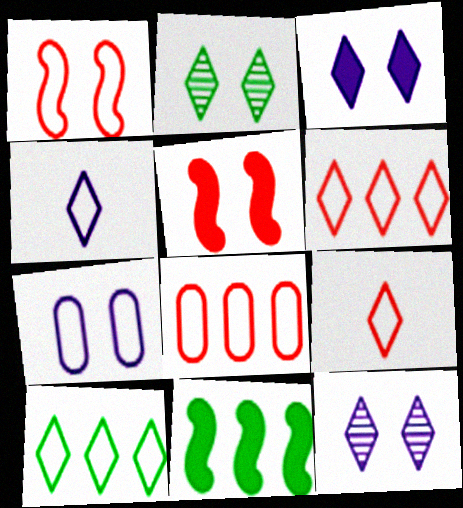[[1, 8, 9], 
[2, 5, 7]]